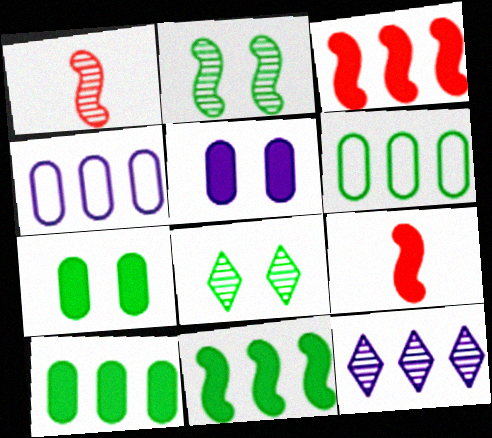[[3, 6, 12], 
[4, 8, 9]]